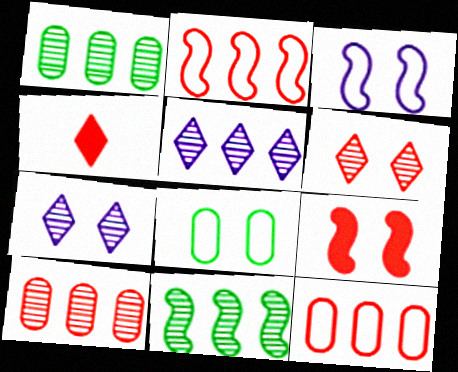[[1, 3, 4], 
[5, 10, 11], 
[7, 8, 9]]